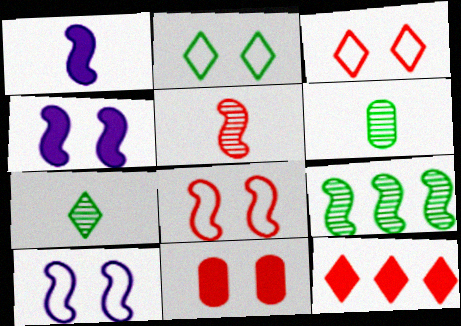[[1, 8, 9], 
[6, 10, 12]]